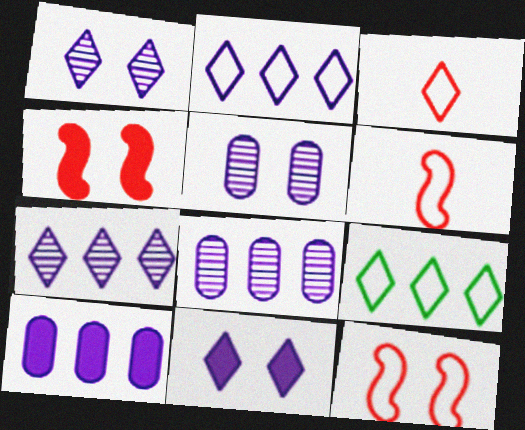[]